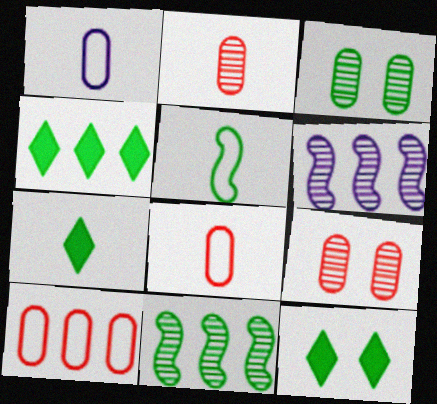[[3, 4, 5], 
[4, 6, 10], 
[4, 7, 12], 
[6, 8, 12]]